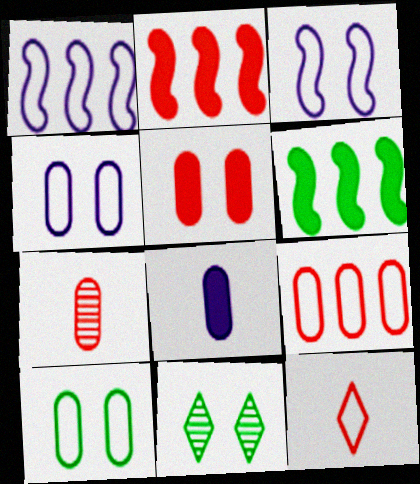[[1, 10, 12], 
[3, 5, 11], 
[5, 7, 9]]